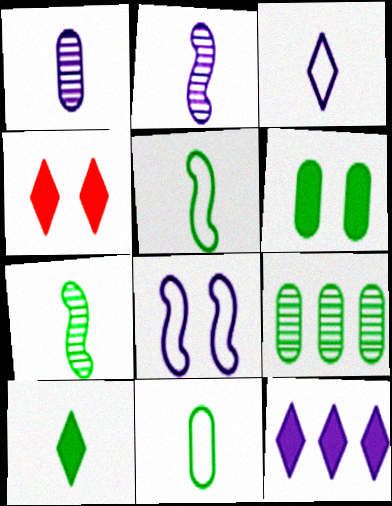[[1, 8, 12], 
[4, 10, 12], 
[6, 9, 11], 
[7, 10, 11]]